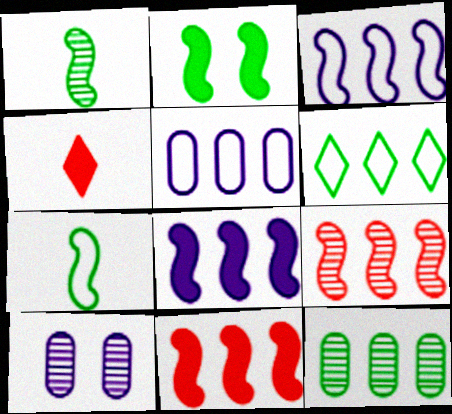[]